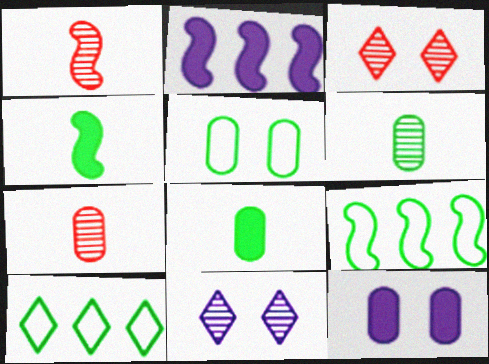[[1, 10, 12]]